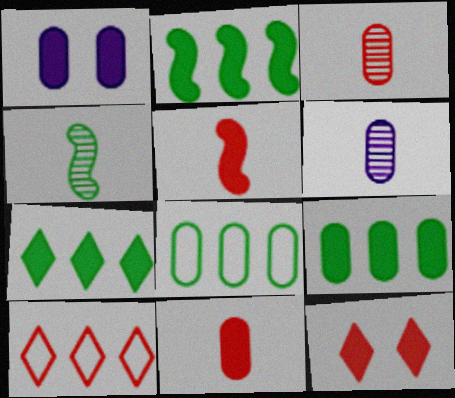[[1, 3, 8], 
[1, 4, 10], 
[1, 5, 7], 
[1, 9, 11], 
[2, 7, 9]]